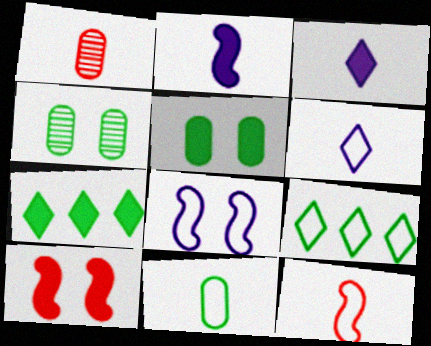[[1, 7, 8], 
[6, 11, 12]]